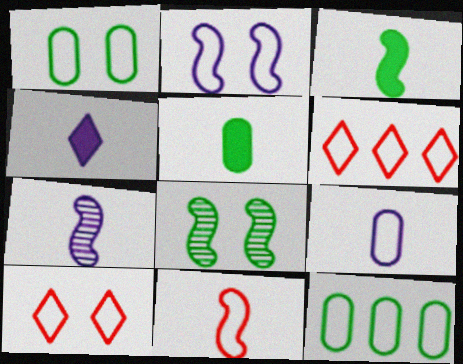[[1, 2, 10], 
[3, 7, 11], 
[4, 7, 9]]